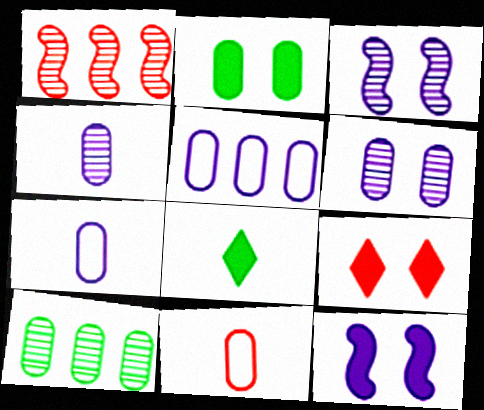[[1, 9, 11], 
[2, 9, 12]]